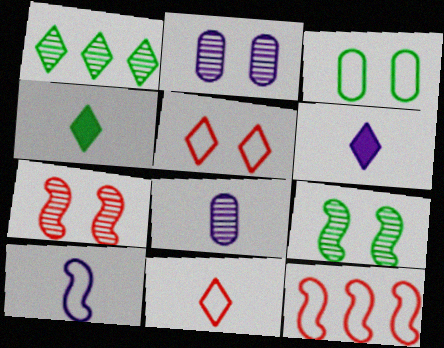[[1, 5, 6], 
[1, 7, 8], 
[2, 4, 12], 
[6, 8, 10]]